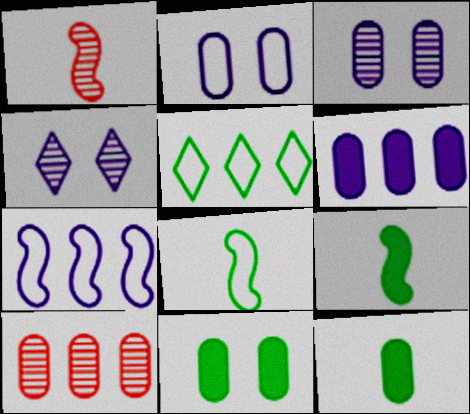[[2, 10, 12]]